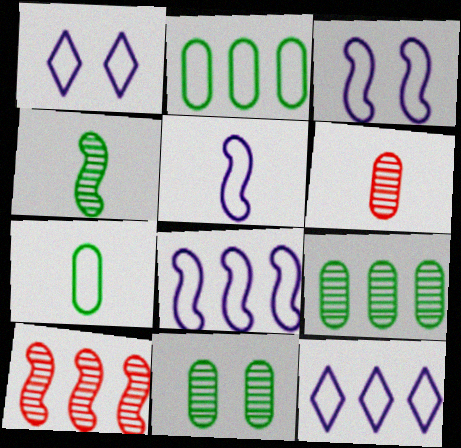[[3, 5, 8]]